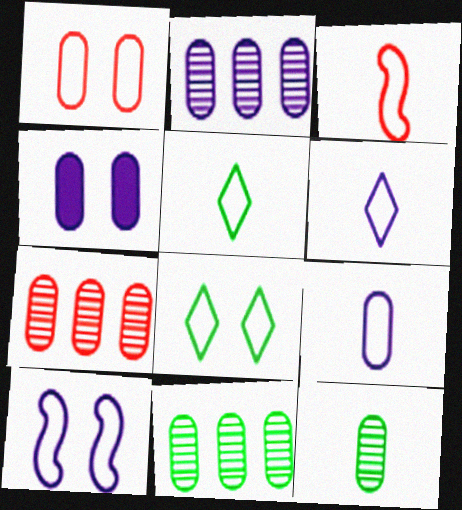[[1, 8, 10], 
[2, 4, 9], 
[2, 7, 11], 
[3, 5, 9]]